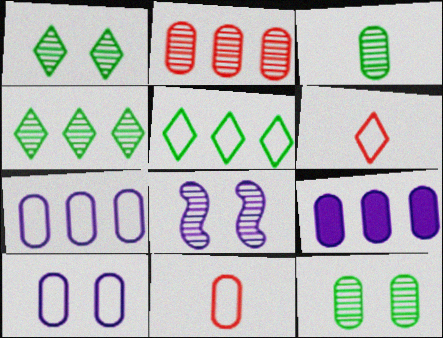[[9, 11, 12]]